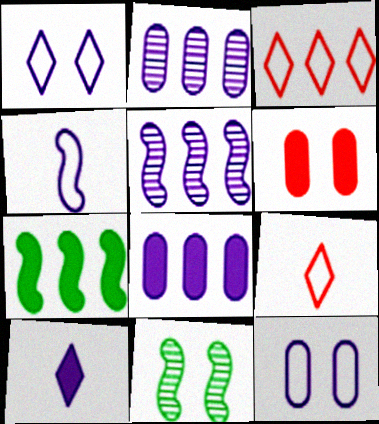[[1, 6, 11], 
[2, 3, 7], 
[5, 10, 12], 
[6, 7, 10], 
[8, 9, 11]]